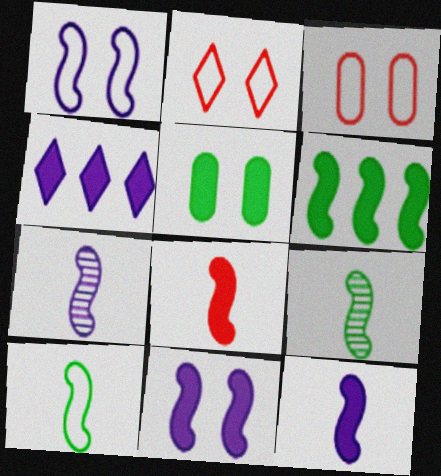[[3, 4, 9], 
[4, 5, 8], 
[6, 8, 11], 
[7, 8, 10]]